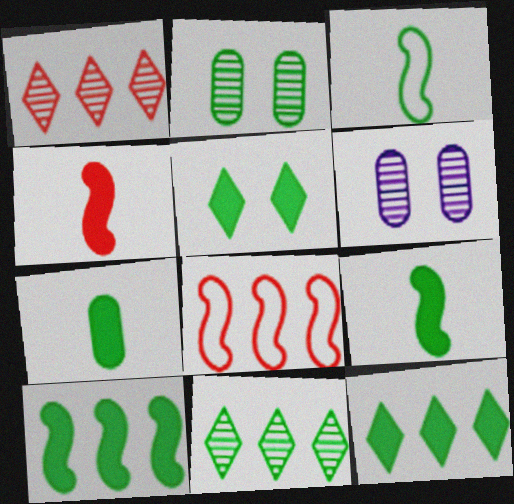[[2, 3, 12], 
[5, 7, 10]]